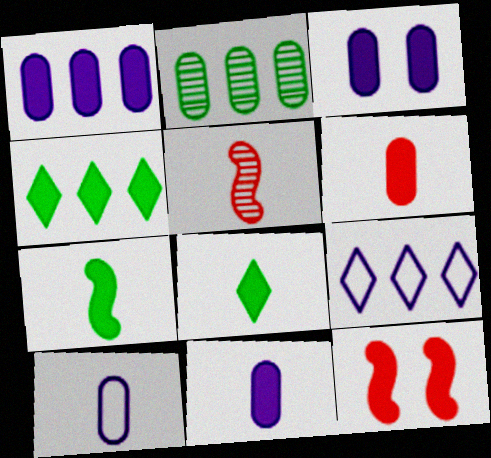[[1, 3, 11], 
[1, 8, 12], 
[4, 11, 12], 
[5, 8, 10]]